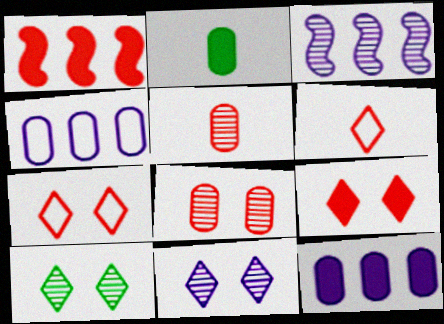[[1, 5, 7], 
[1, 6, 8], 
[2, 3, 7], 
[2, 4, 8], 
[3, 5, 10]]